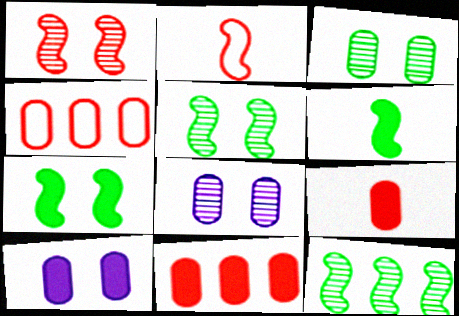[]